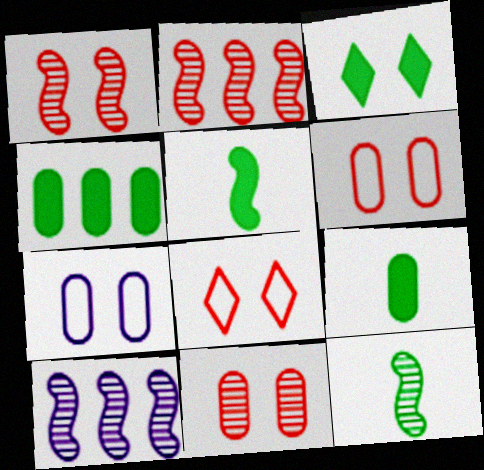[[1, 3, 7], 
[1, 10, 12], 
[3, 4, 5], 
[8, 9, 10]]